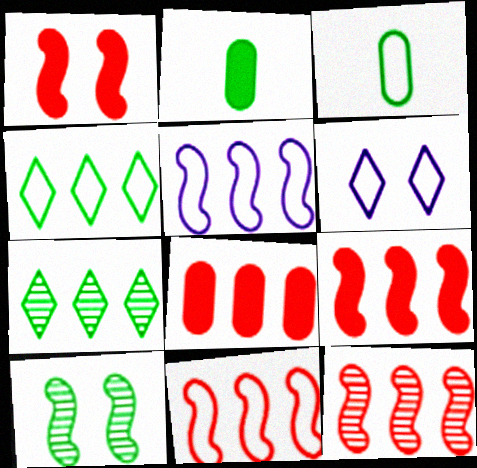[[2, 4, 10], 
[2, 6, 12], 
[3, 6, 11], 
[5, 7, 8], 
[9, 11, 12]]